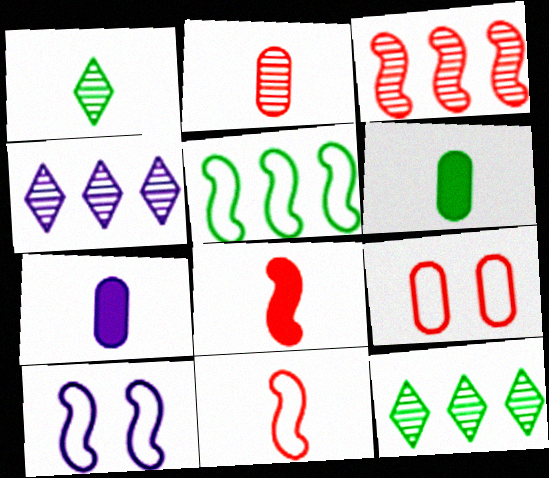[[1, 7, 11], 
[4, 7, 10], 
[5, 10, 11]]